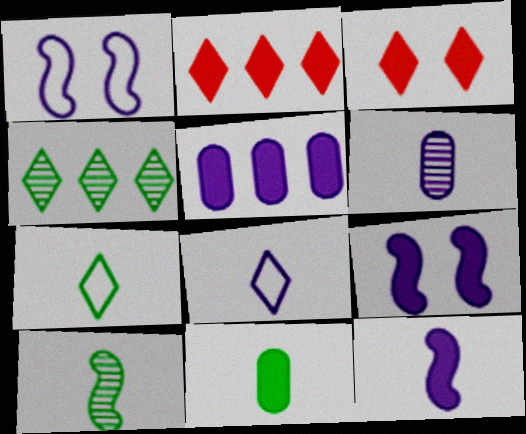[[2, 9, 11], 
[3, 4, 8], 
[6, 8, 12], 
[7, 10, 11]]